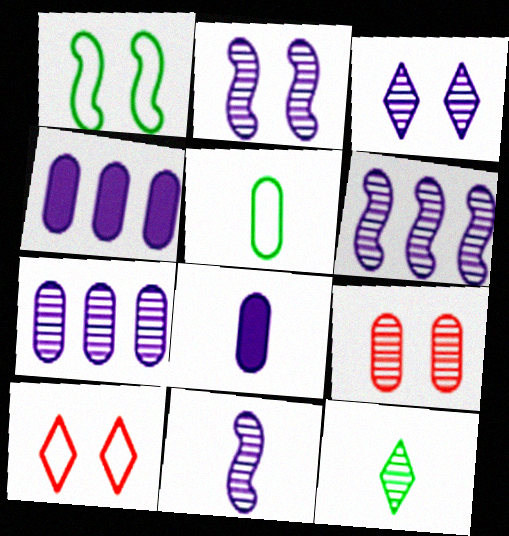[[2, 6, 11], 
[3, 7, 11], 
[4, 5, 9], 
[6, 9, 12]]